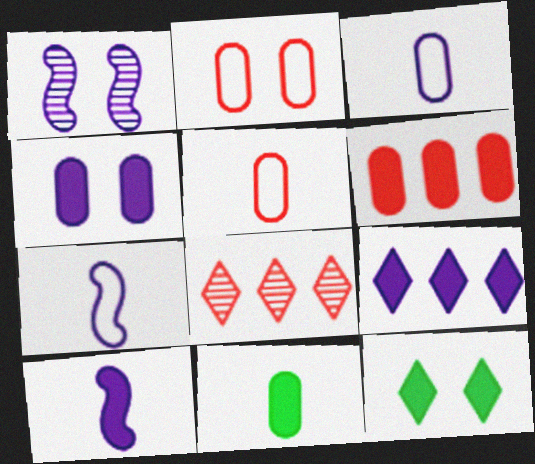[[1, 2, 12], 
[1, 3, 9], 
[4, 6, 11], 
[4, 9, 10], 
[6, 10, 12]]